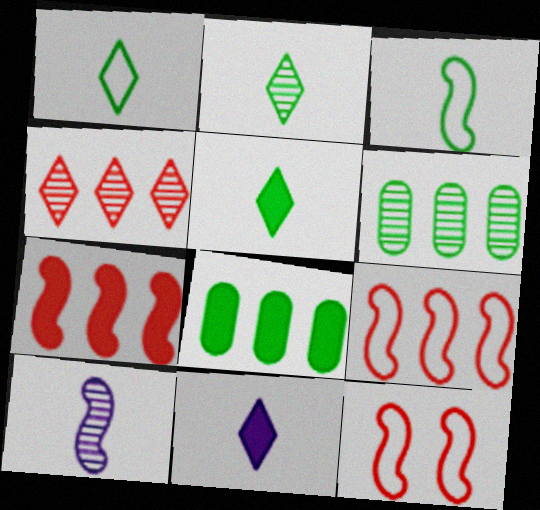[[1, 2, 5], 
[6, 11, 12]]